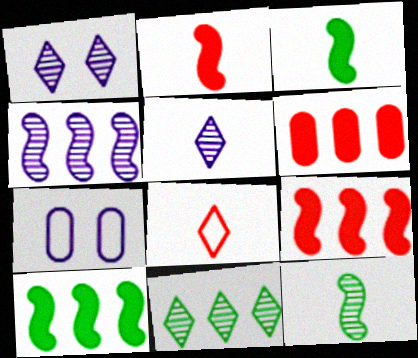[[2, 7, 11]]